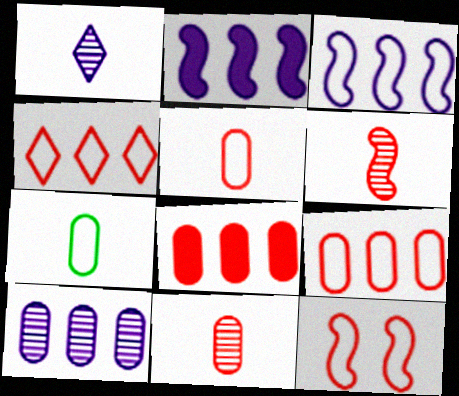[[4, 5, 12]]